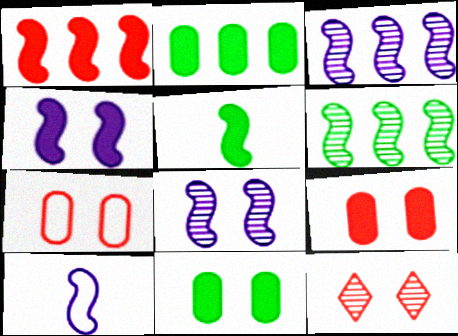[[1, 4, 5], 
[2, 10, 12], 
[3, 4, 10]]